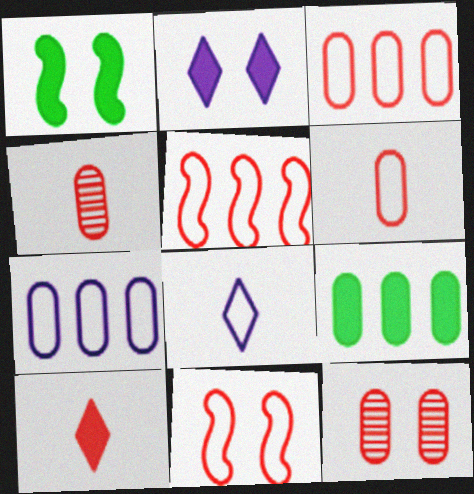[[5, 10, 12]]